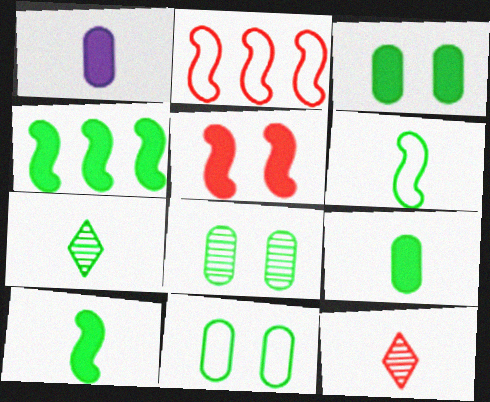[[1, 6, 12], 
[3, 8, 11], 
[4, 7, 11], 
[6, 7, 9]]